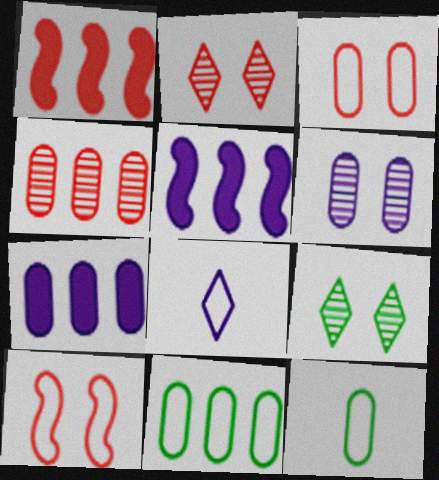[[2, 5, 12], 
[4, 7, 11], 
[5, 6, 8], 
[8, 10, 11]]